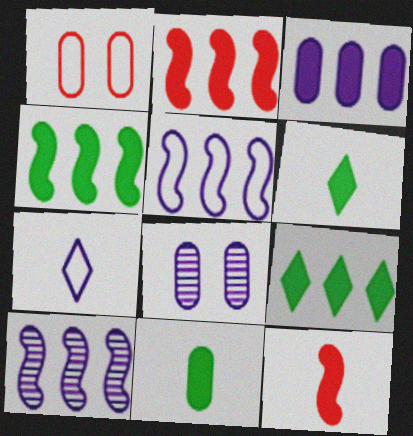[[1, 6, 10], 
[2, 3, 9]]